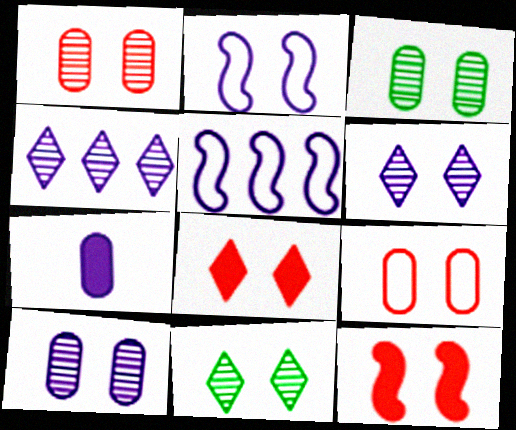[[1, 3, 10], 
[2, 3, 8], 
[2, 4, 7], 
[5, 6, 7]]